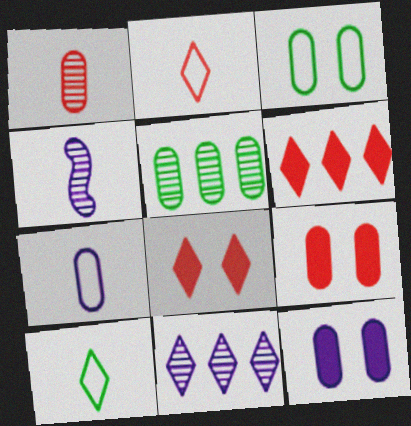[[3, 4, 6], 
[5, 7, 9], 
[8, 10, 11]]